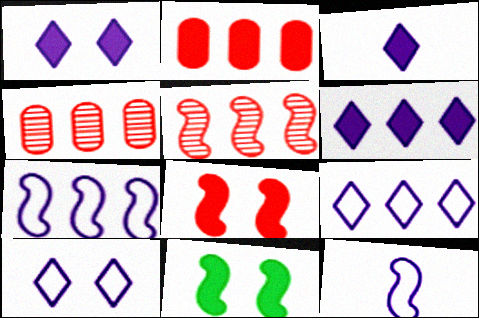[[1, 3, 6], 
[2, 3, 11], 
[5, 11, 12]]